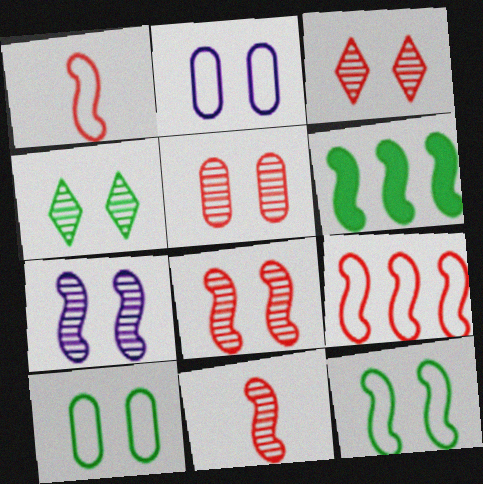[[1, 6, 7], 
[3, 5, 8], 
[4, 5, 7]]